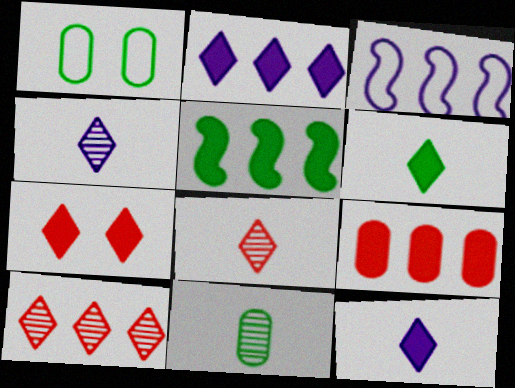[[2, 5, 9], 
[2, 6, 7], 
[3, 7, 11]]